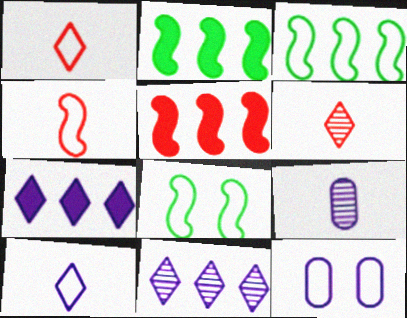[[1, 3, 12], 
[2, 6, 12]]